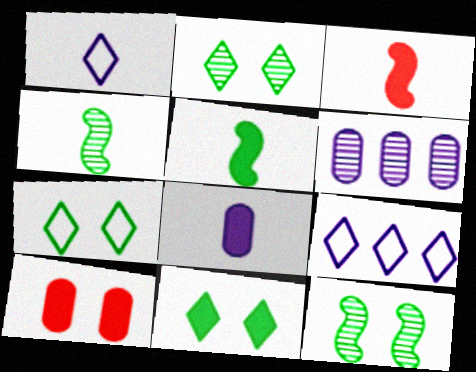[[2, 7, 11], 
[3, 6, 7], 
[4, 9, 10]]